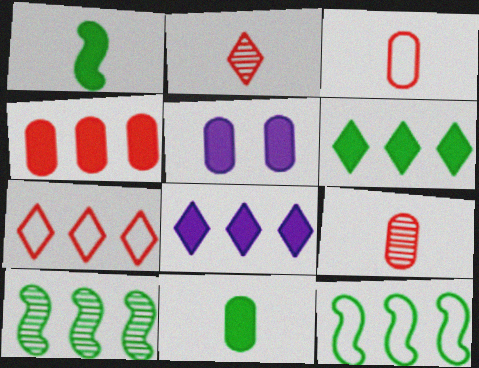[[2, 5, 12], 
[4, 5, 11]]